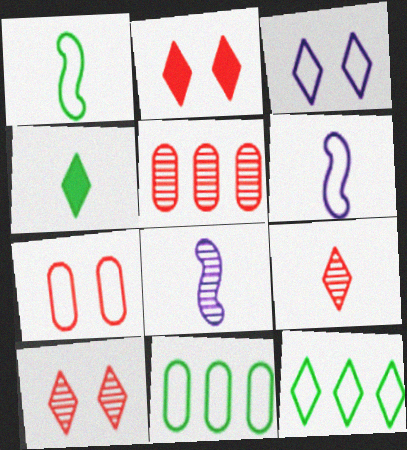[[2, 8, 11], 
[6, 7, 12]]